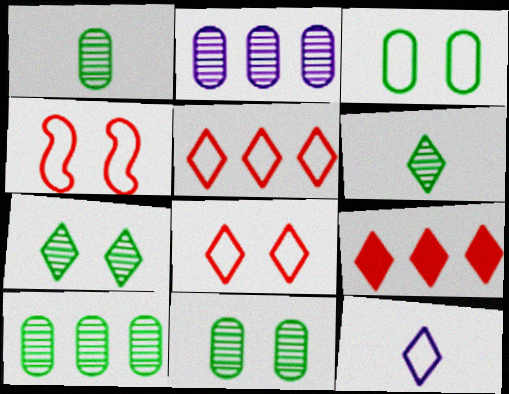[[1, 10, 11], 
[7, 9, 12]]